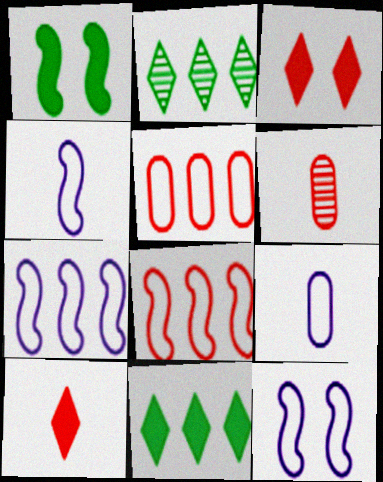[[3, 6, 8], 
[4, 7, 12], 
[6, 11, 12]]